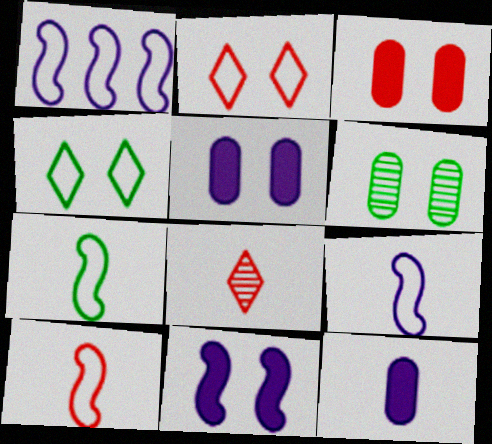[[2, 6, 11], 
[7, 8, 12], 
[7, 9, 10]]